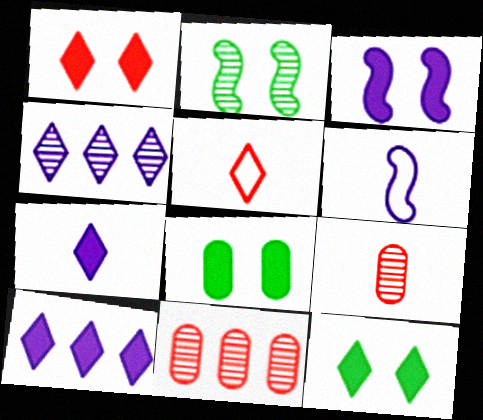[[1, 3, 8], 
[2, 4, 9], 
[4, 5, 12], 
[6, 11, 12]]